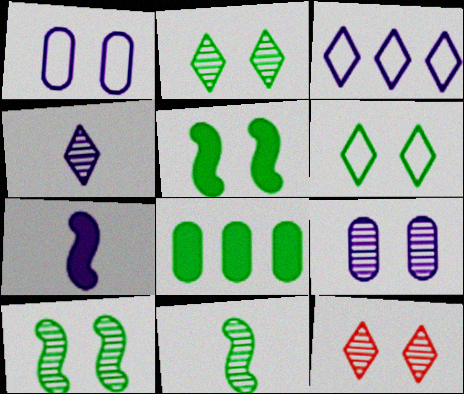[[1, 5, 12], 
[3, 7, 9], 
[6, 8, 11], 
[9, 10, 12]]